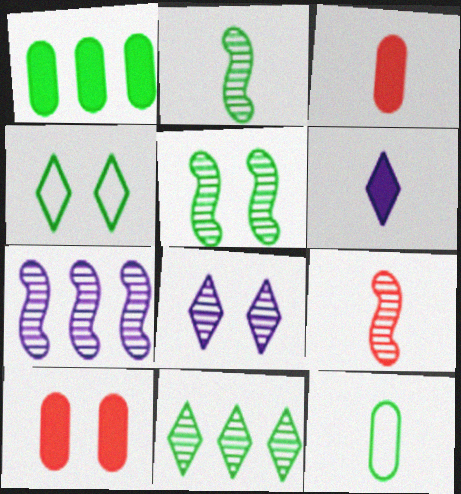[[1, 2, 4], 
[3, 4, 7], 
[5, 7, 9], 
[6, 9, 12]]